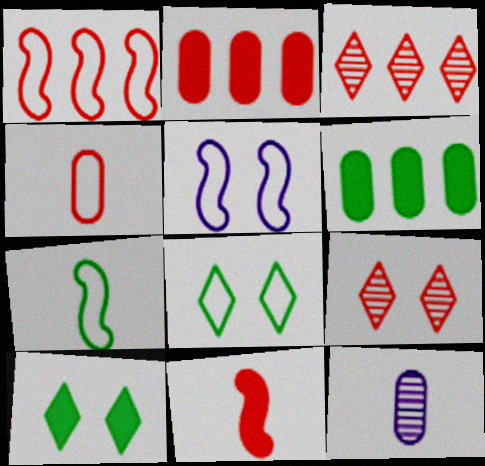[[1, 2, 3], 
[1, 5, 7], 
[1, 10, 12]]